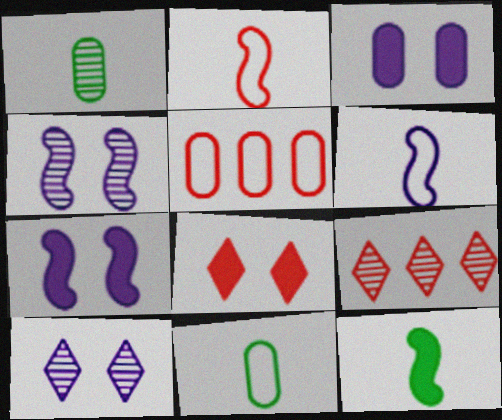[[1, 3, 5], 
[1, 4, 9], 
[5, 10, 12], 
[7, 9, 11]]